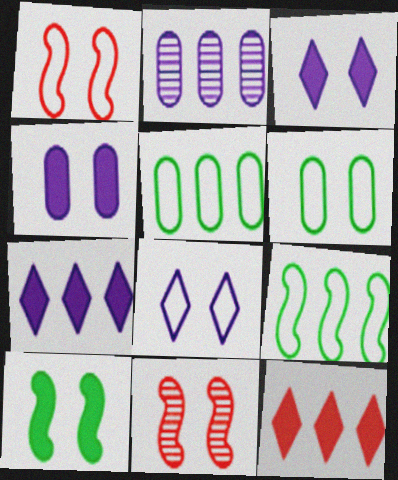[[1, 6, 8], 
[2, 9, 12], 
[3, 6, 11]]